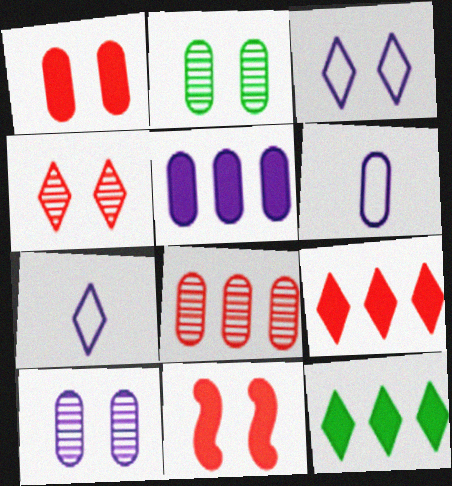[[2, 3, 11], 
[4, 7, 12], 
[5, 6, 10]]